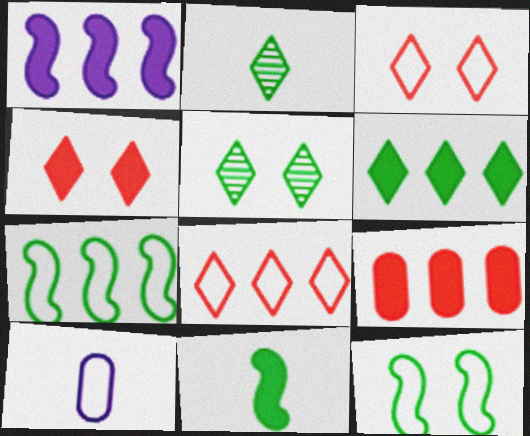[[1, 6, 9], 
[3, 7, 10], 
[8, 10, 12]]